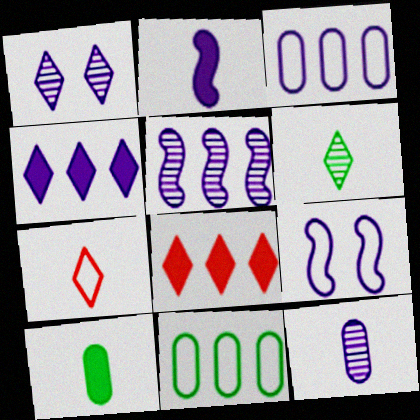[[1, 2, 3], 
[1, 5, 12], 
[2, 5, 9], 
[3, 4, 5], 
[4, 9, 12], 
[5, 8, 11], 
[7, 9, 11]]